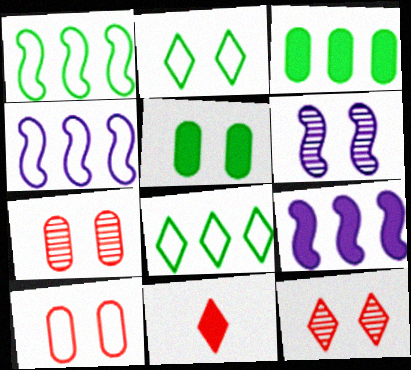[[5, 9, 11]]